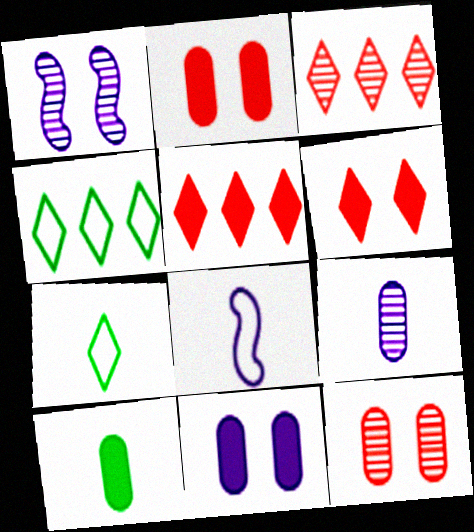[]